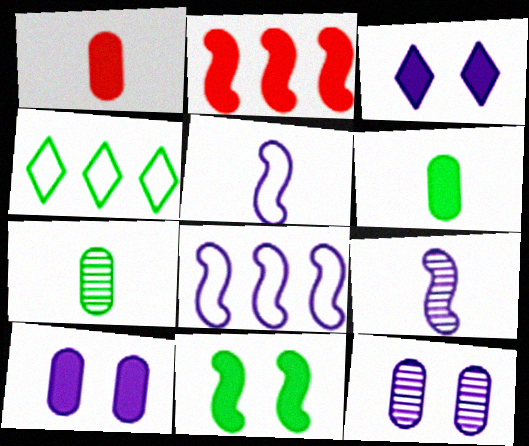[[2, 3, 6], 
[4, 7, 11]]